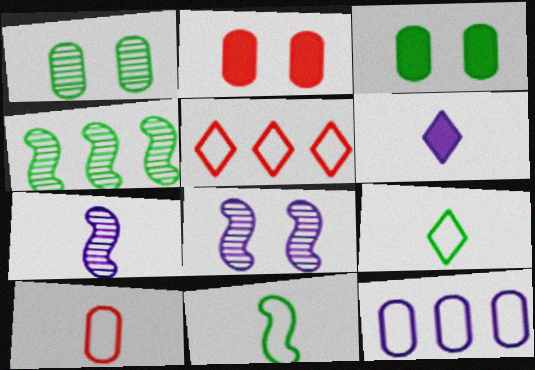[[3, 4, 9], 
[3, 5, 7], 
[6, 8, 12]]